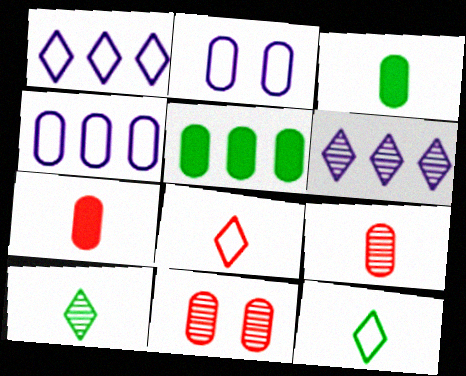[[2, 5, 9], 
[3, 4, 11]]